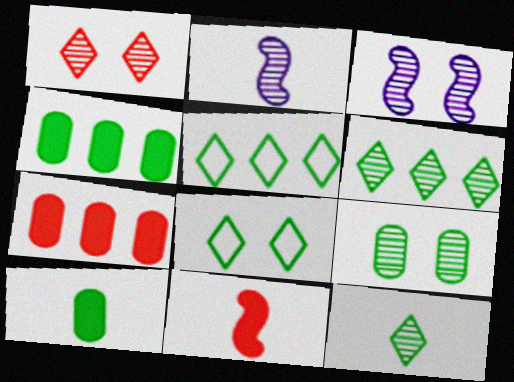[[1, 3, 9], 
[2, 7, 8]]